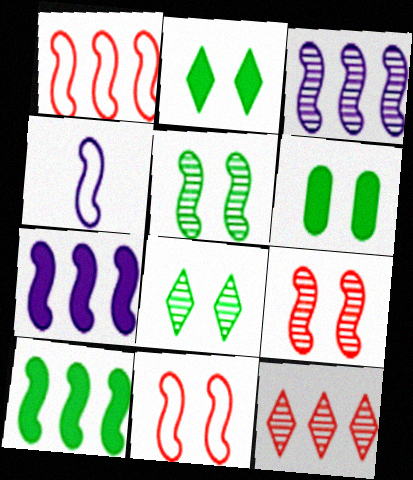[[1, 3, 10], 
[4, 6, 12], 
[4, 9, 10]]